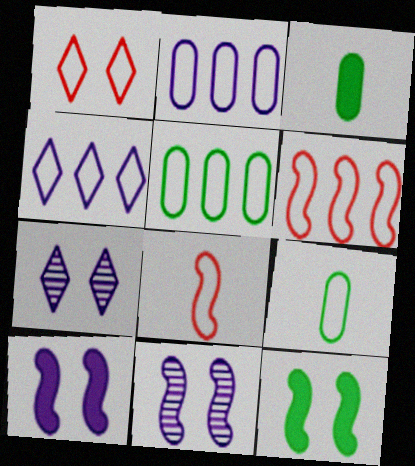[[3, 6, 7], 
[4, 5, 6]]